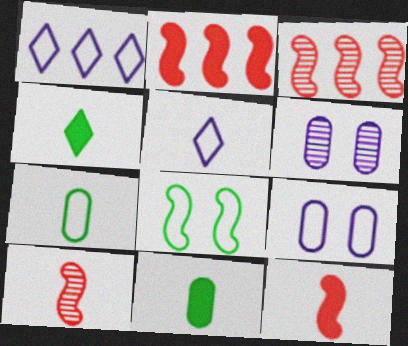[[3, 4, 9], 
[5, 10, 11]]